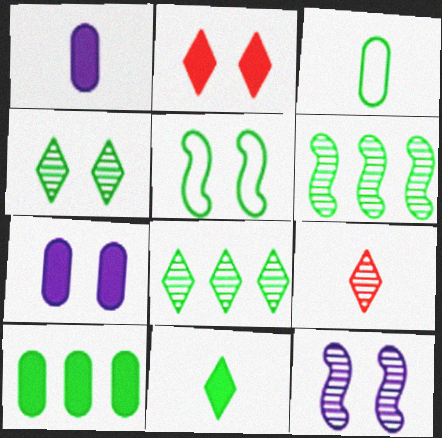[]